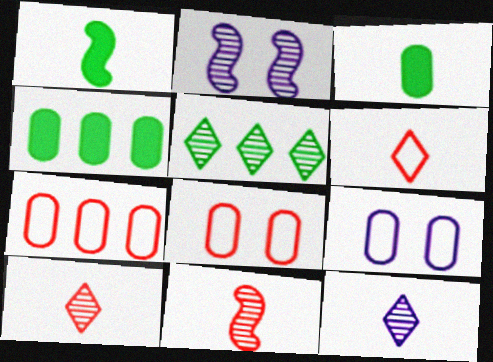[[2, 4, 6]]